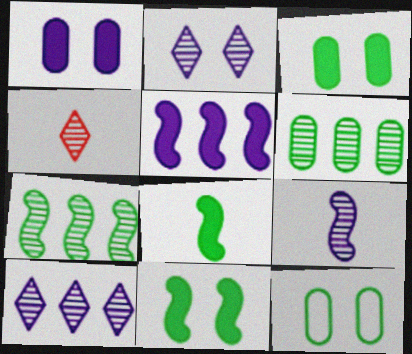[[4, 5, 12]]